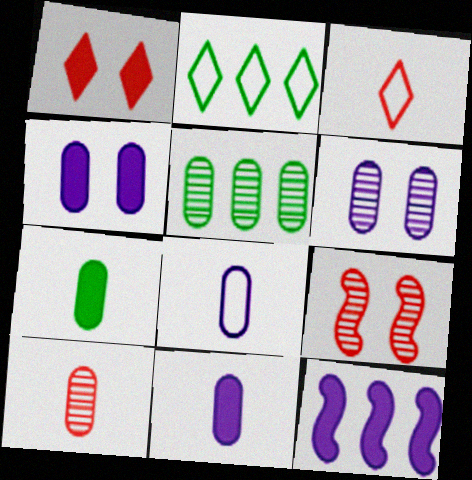[[1, 7, 12], 
[2, 9, 11], 
[5, 6, 10], 
[7, 8, 10]]